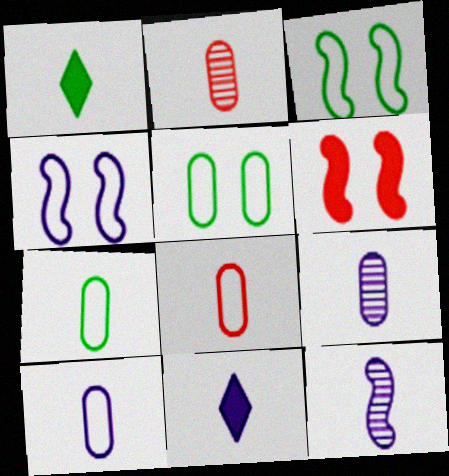[[1, 8, 12], 
[7, 8, 10], 
[10, 11, 12]]